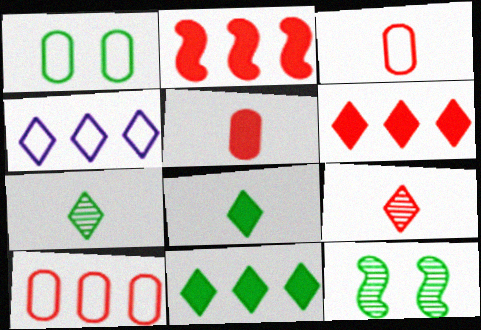[[4, 5, 12]]